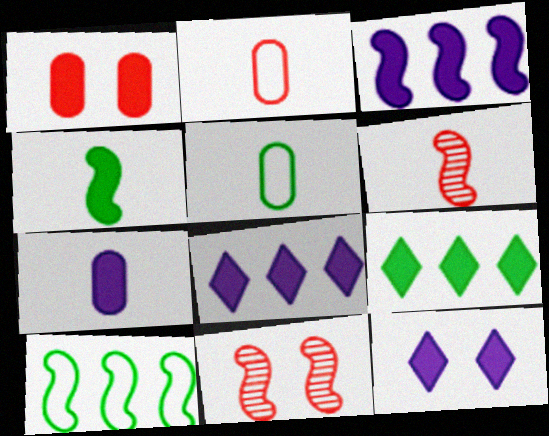[[1, 4, 8], 
[3, 7, 12], 
[5, 8, 11]]